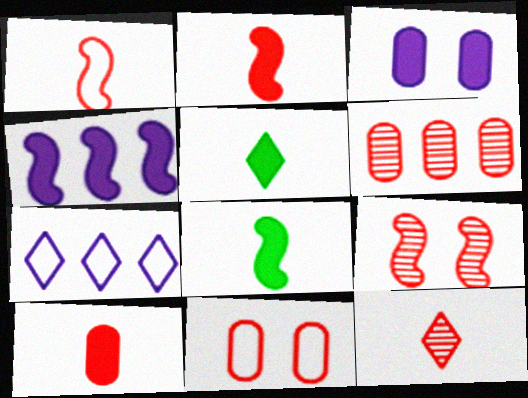[[1, 10, 12], 
[6, 9, 12], 
[6, 10, 11]]